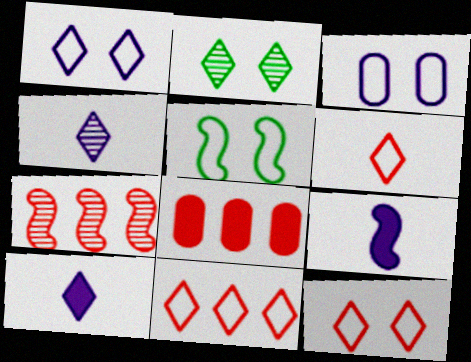[[2, 10, 11], 
[3, 5, 12], 
[4, 5, 8], 
[5, 7, 9], 
[6, 11, 12], 
[7, 8, 11]]